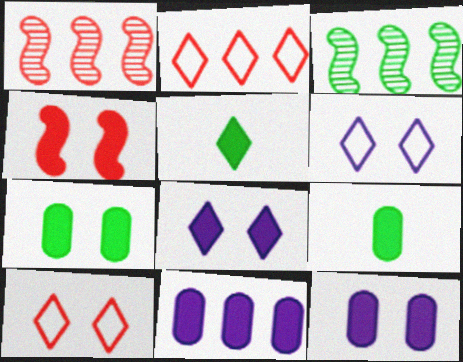[[1, 6, 9], 
[2, 3, 11], 
[4, 5, 11], 
[4, 7, 8]]